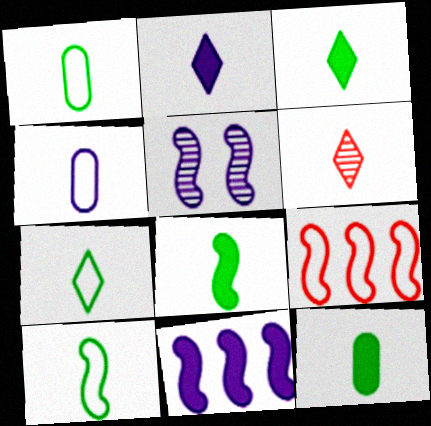[[1, 7, 10], 
[2, 6, 7], 
[3, 8, 12], 
[4, 6, 8], 
[5, 8, 9]]